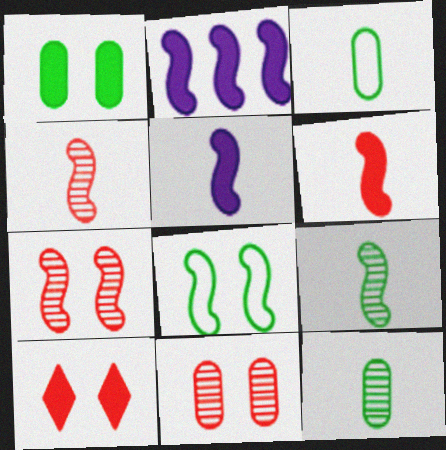[[2, 4, 8]]